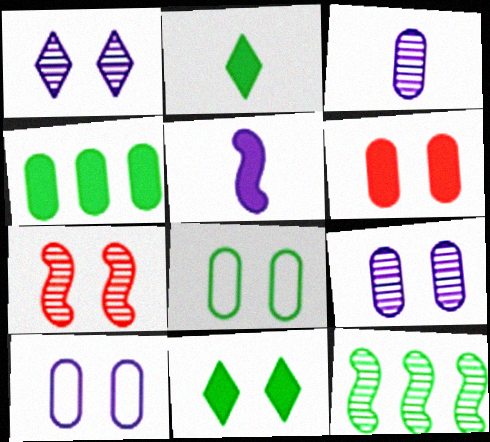[[2, 8, 12], 
[6, 8, 9], 
[7, 10, 11]]